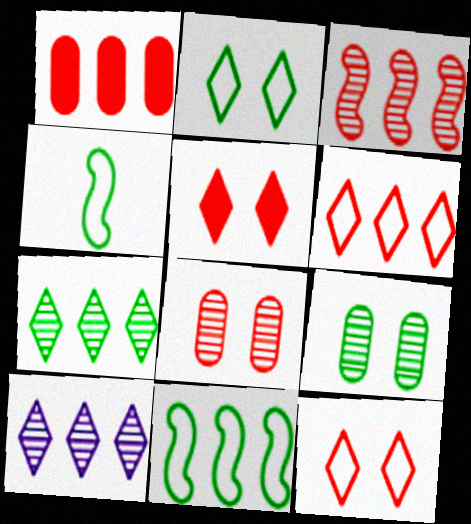[[1, 3, 6], 
[1, 10, 11]]